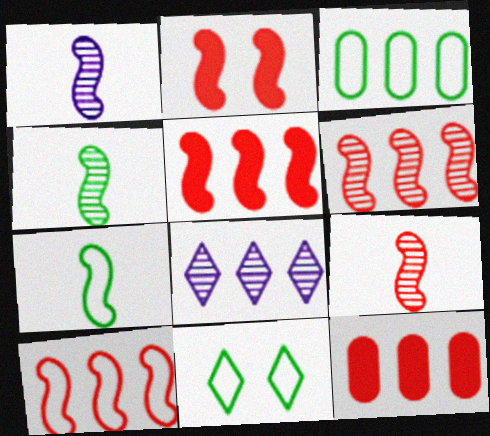[[1, 4, 9], 
[1, 11, 12], 
[2, 9, 10], 
[3, 5, 8], 
[3, 7, 11], 
[5, 6, 10]]